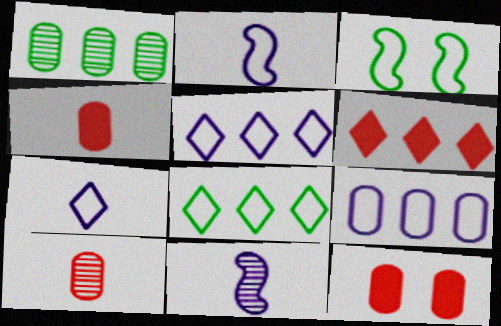[[8, 11, 12]]